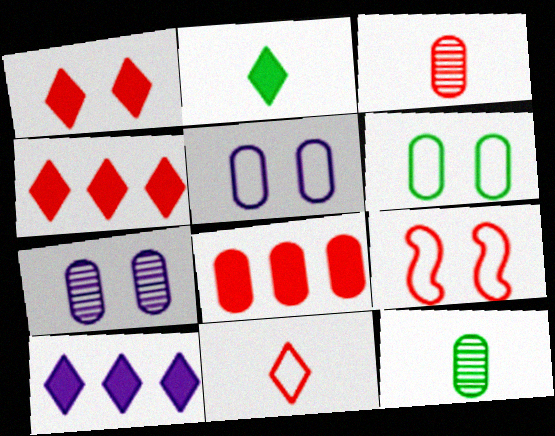[[1, 2, 10], 
[3, 4, 9], 
[5, 8, 12], 
[9, 10, 12]]